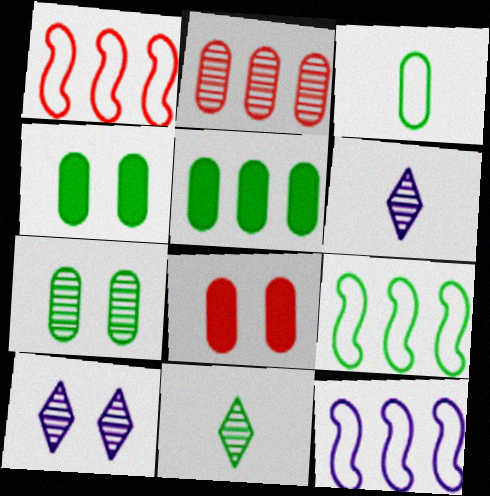[[1, 4, 6], 
[1, 9, 12], 
[3, 5, 7], 
[4, 9, 11], 
[6, 8, 9], 
[8, 11, 12]]